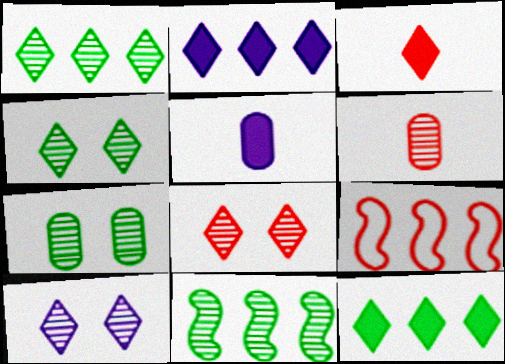[[4, 5, 9], 
[4, 8, 10], 
[6, 10, 11]]